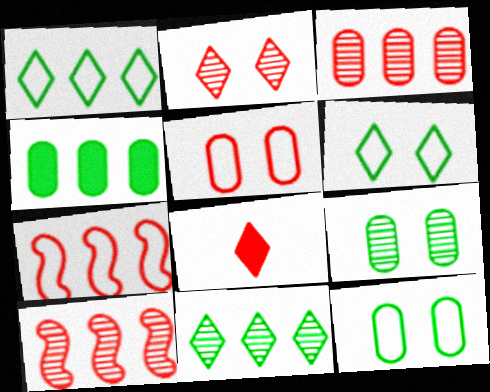[[5, 8, 10]]